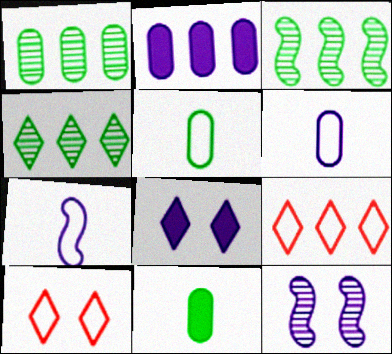[[1, 3, 4], 
[2, 3, 9], 
[9, 11, 12]]